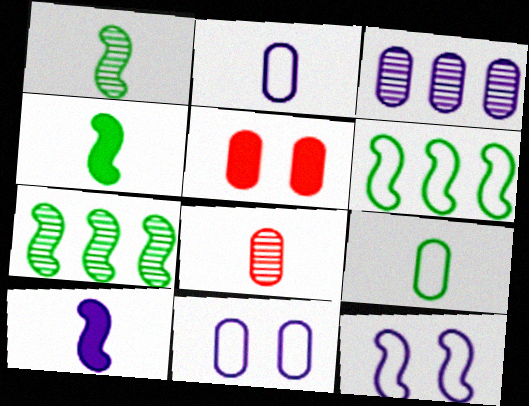[[3, 5, 9]]